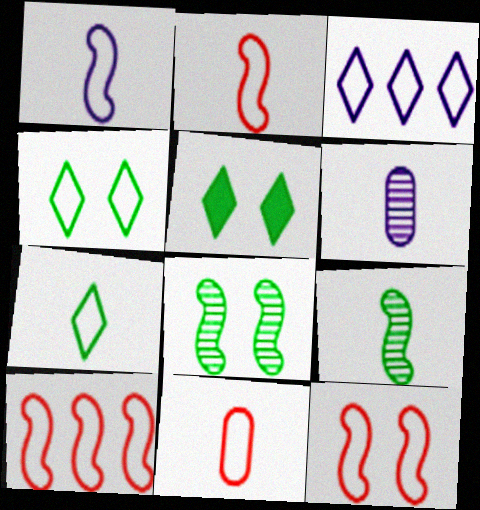[[1, 7, 11], 
[2, 10, 12], 
[5, 6, 10]]